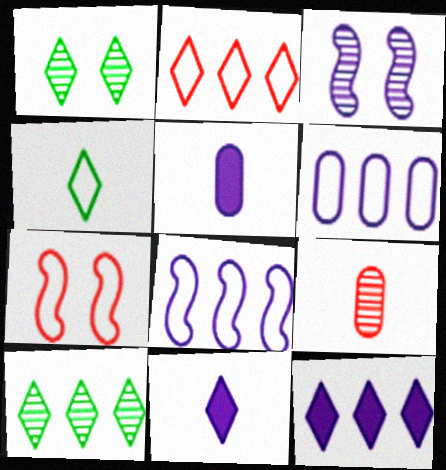[[1, 2, 11], 
[2, 10, 12], 
[3, 6, 11], 
[3, 9, 10], 
[4, 6, 7], 
[5, 7, 10]]